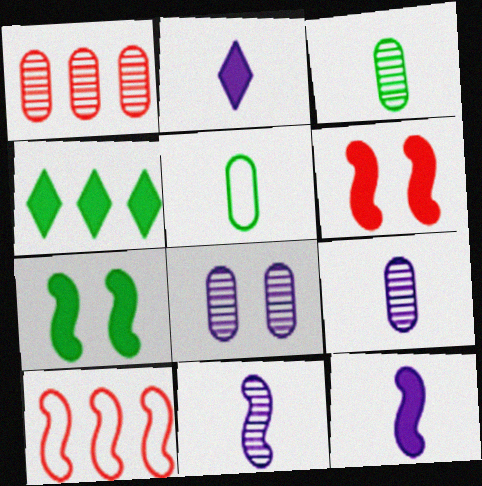[[1, 3, 8], 
[7, 10, 11]]